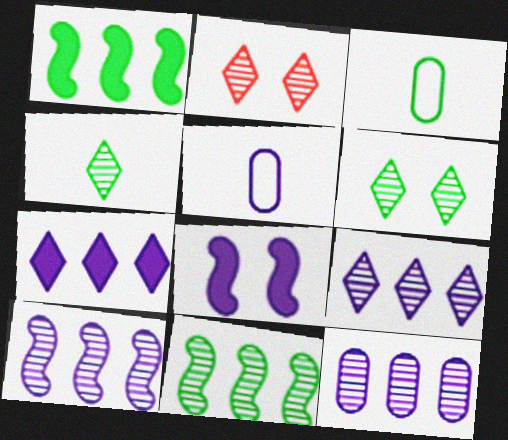[[1, 2, 5], 
[1, 3, 6], 
[2, 4, 9], 
[5, 8, 9], 
[9, 10, 12]]